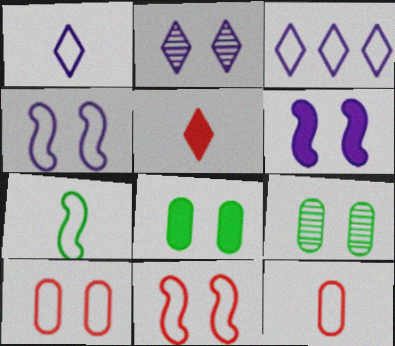[[1, 7, 12], 
[2, 8, 11], 
[3, 7, 10]]